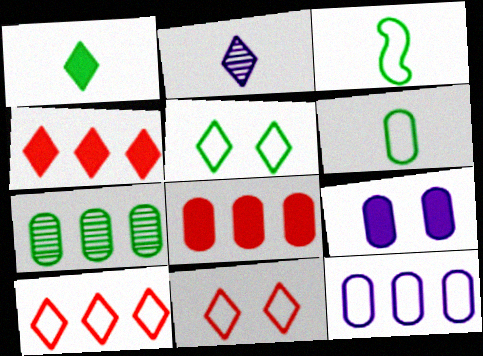[[2, 4, 5], 
[3, 11, 12], 
[7, 8, 12]]